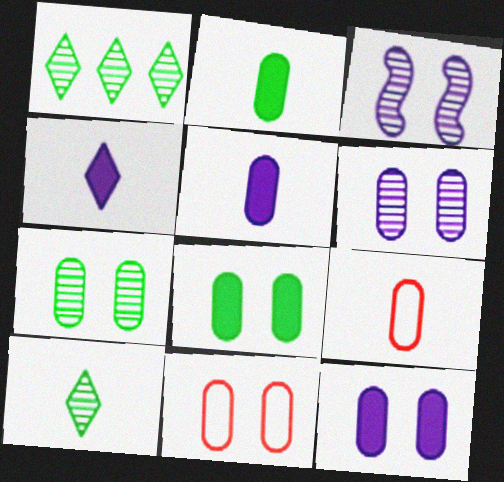[[6, 8, 11], 
[7, 11, 12]]